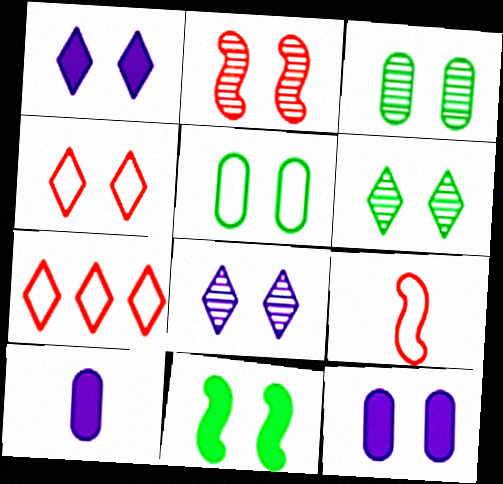[[1, 2, 5], 
[1, 4, 6], 
[2, 3, 8], 
[5, 6, 11]]